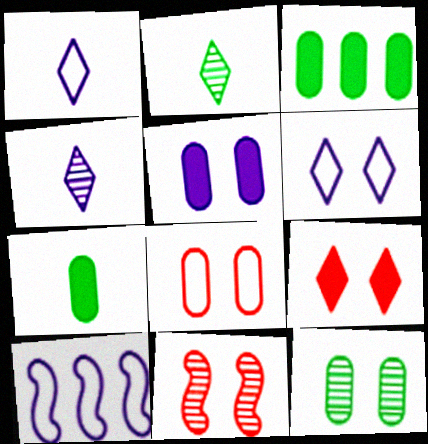[[1, 3, 11], 
[4, 5, 10], 
[5, 8, 12], 
[8, 9, 11]]